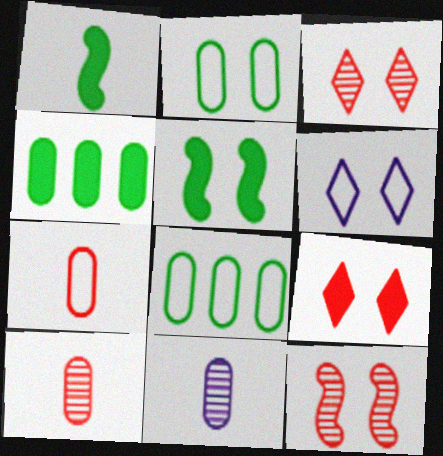[]